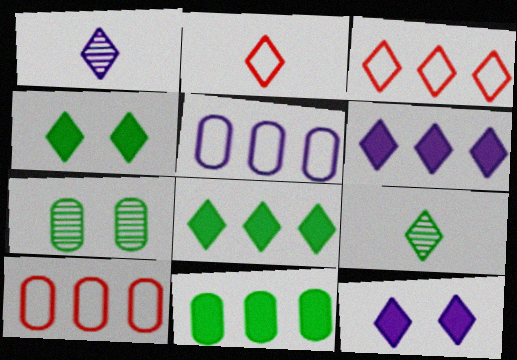[[1, 3, 4], 
[3, 9, 12]]